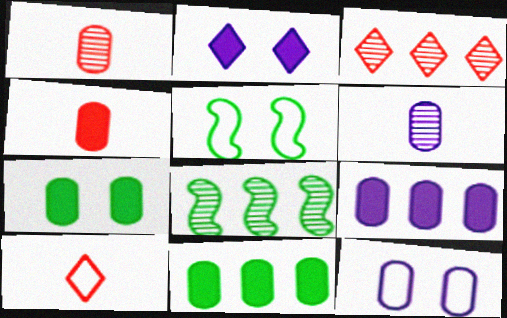[[1, 11, 12], 
[4, 7, 9], 
[6, 9, 12]]